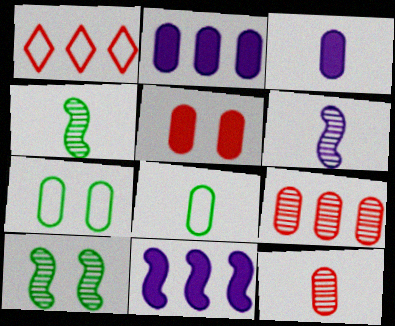[[1, 3, 10], 
[2, 7, 12], 
[3, 7, 9], 
[3, 8, 12]]